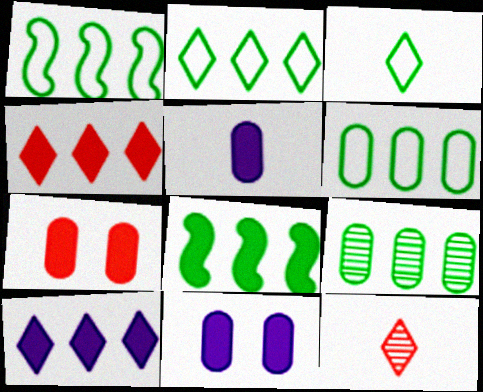[[1, 2, 6], 
[1, 11, 12], 
[2, 8, 9]]